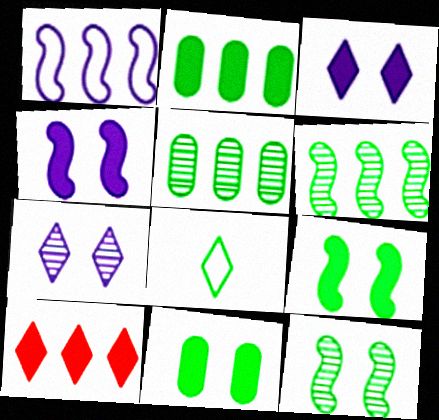[[1, 5, 10], 
[2, 8, 12], 
[5, 8, 9], 
[6, 8, 11], 
[7, 8, 10]]